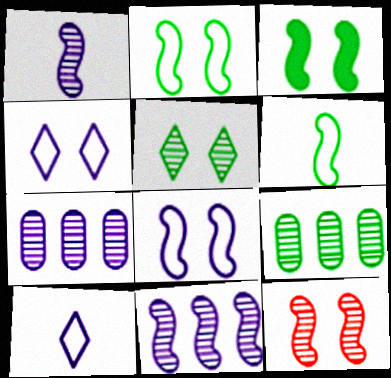[[3, 8, 12]]